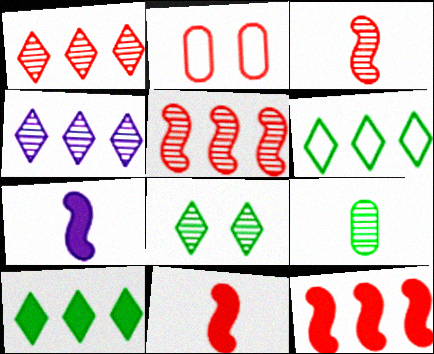[[1, 2, 11]]